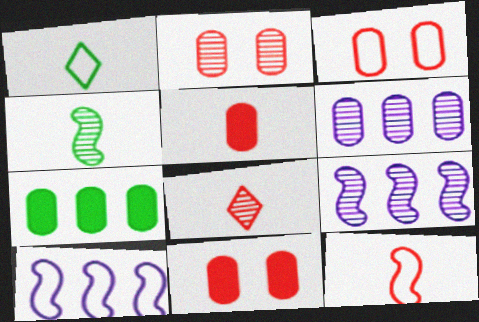[[1, 3, 10], 
[1, 9, 11], 
[2, 3, 11], 
[5, 8, 12]]